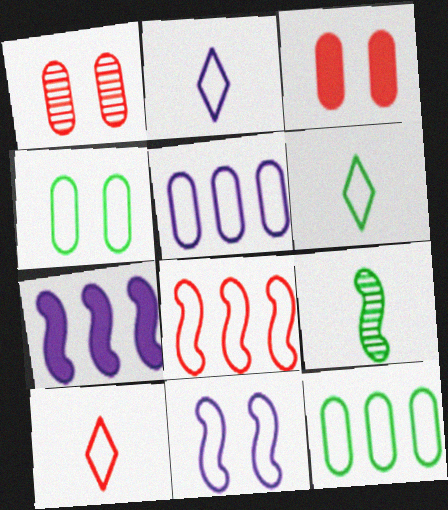[[1, 6, 7], 
[2, 4, 8], 
[2, 5, 11], 
[2, 6, 10], 
[10, 11, 12]]